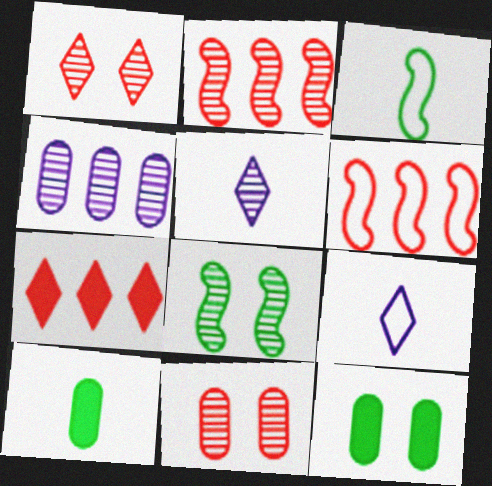[[2, 9, 12], 
[5, 6, 12]]